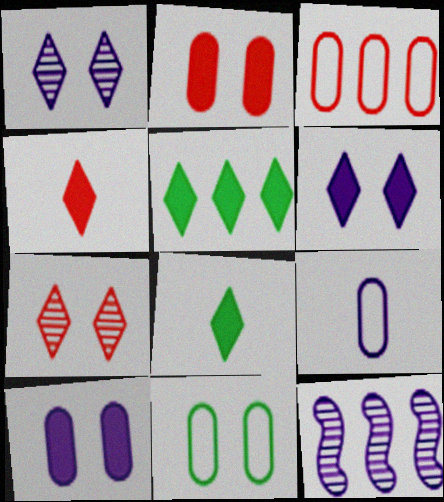[[3, 5, 12], 
[3, 9, 11], 
[4, 5, 6], 
[4, 11, 12], 
[6, 9, 12]]